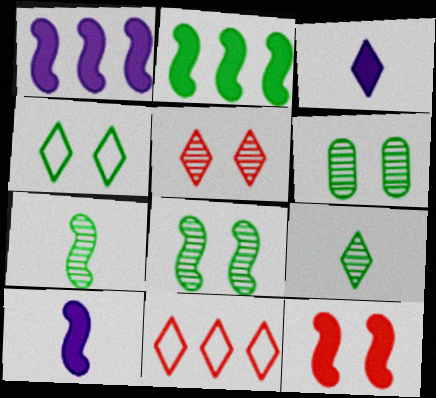[[2, 10, 12], 
[6, 10, 11]]